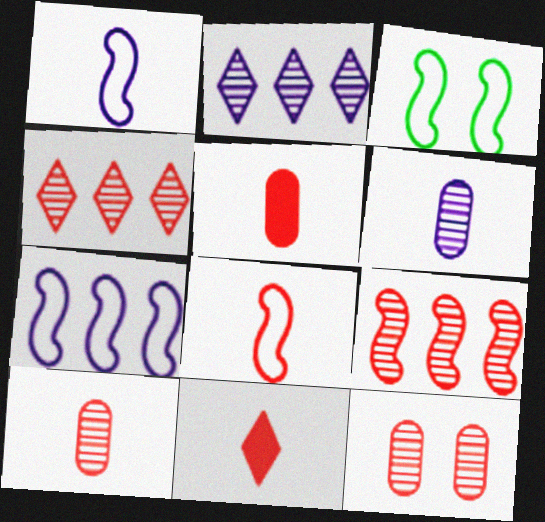[[2, 3, 5], 
[3, 7, 8], 
[8, 10, 11]]